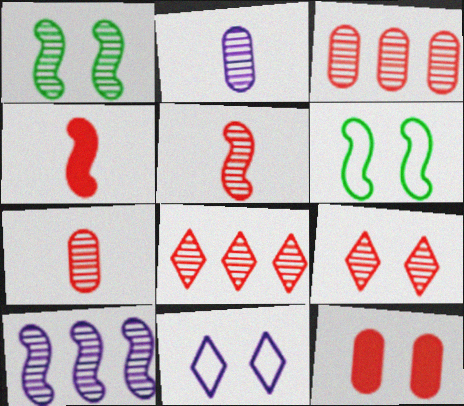[[1, 2, 8], 
[1, 5, 10], 
[1, 11, 12], 
[3, 5, 9], 
[4, 6, 10]]